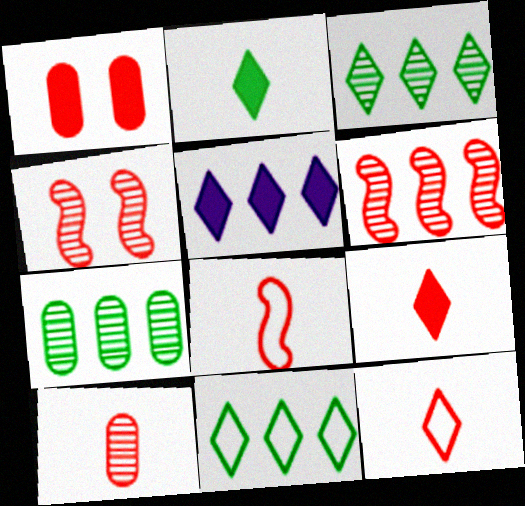[[1, 6, 12], 
[8, 9, 10]]